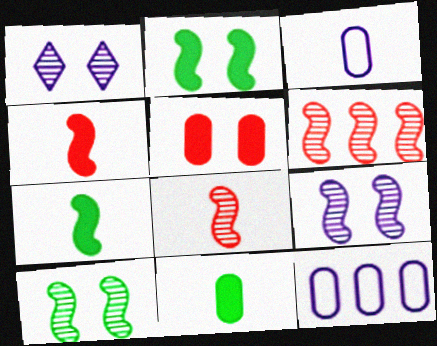[]